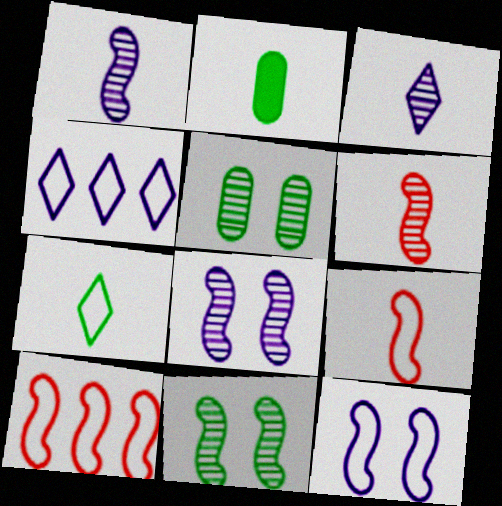[[2, 3, 9]]